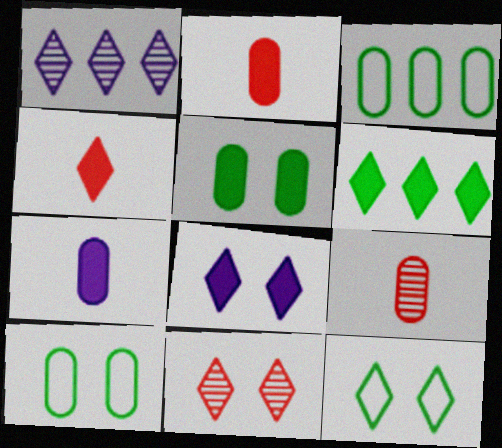[[1, 4, 12], 
[4, 6, 8], 
[8, 11, 12]]